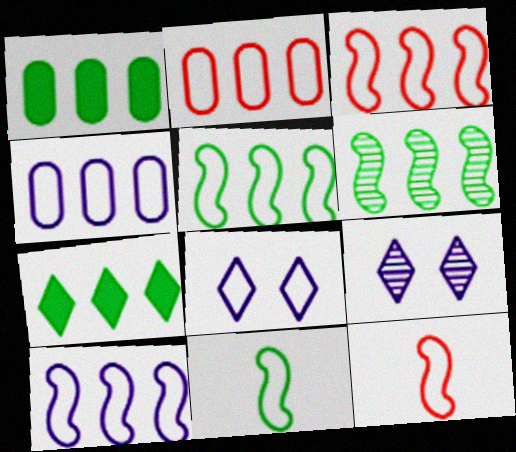[[1, 9, 12], 
[2, 8, 11], 
[3, 5, 10]]